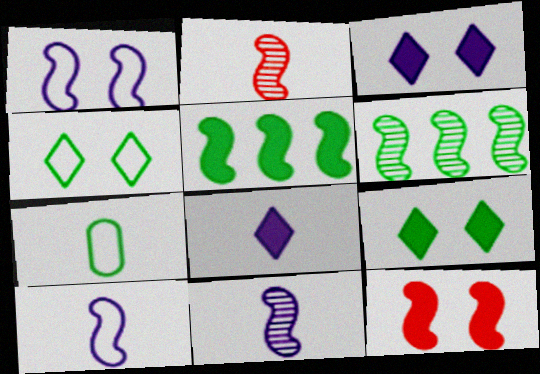[[1, 2, 5], 
[2, 7, 8], 
[6, 7, 9], 
[6, 10, 12]]